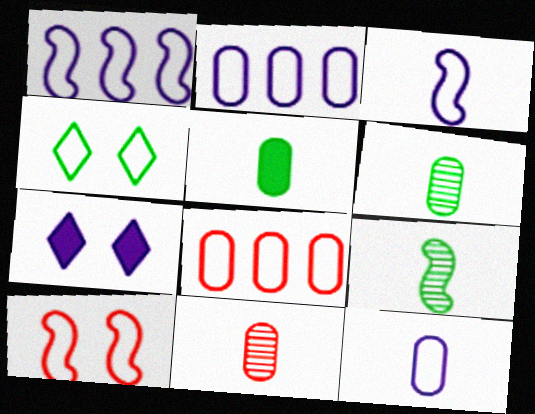[[3, 4, 8], 
[5, 11, 12], 
[7, 8, 9]]